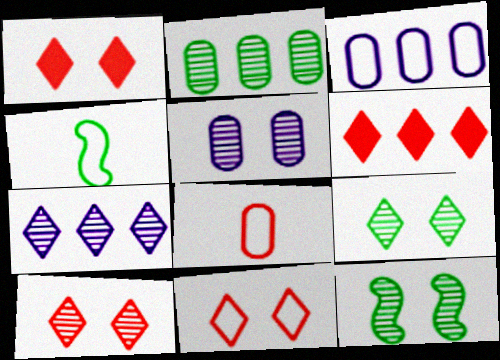[[1, 10, 11], 
[3, 4, 11], 
[4, 5, 6], 
[5, 10, 12]]